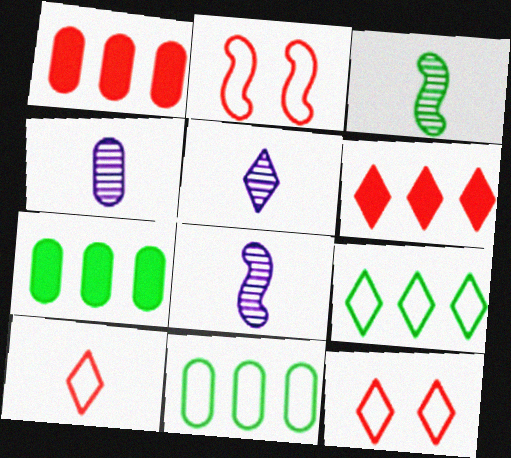[[2, 5, 7], 
[4, 5, 8], 
[7, 8, 12]]